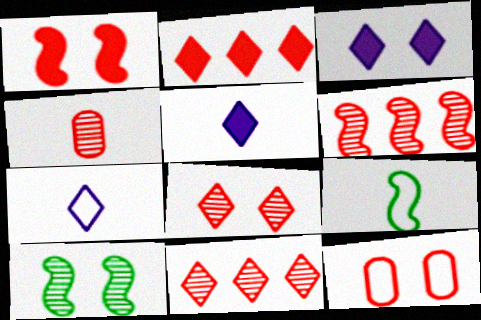[[1, 8, 12], 
[3, 10, 12], 
[4, 5, 9], 
[4, 6, 8]]